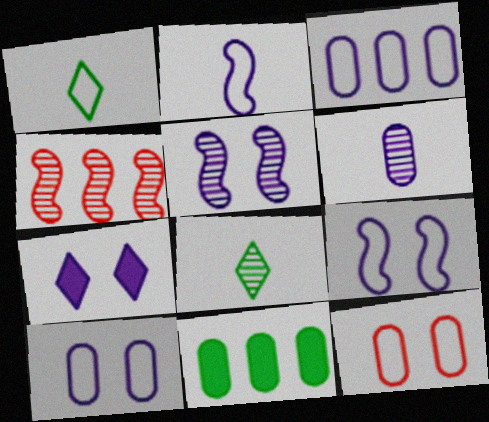[[5, 7, 10], 
[6, 11, 12]]